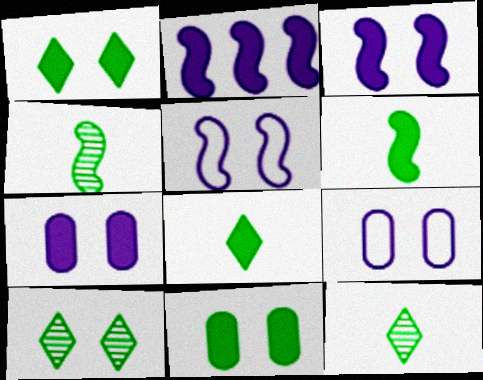[]